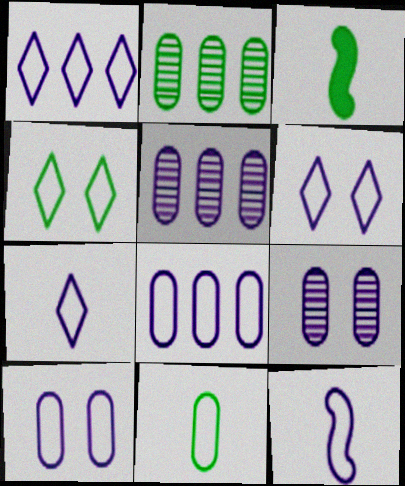[[1, 6, 7], 
[1, 10, 12], 
[2, 3, 4], 
[6, 8, 12]]